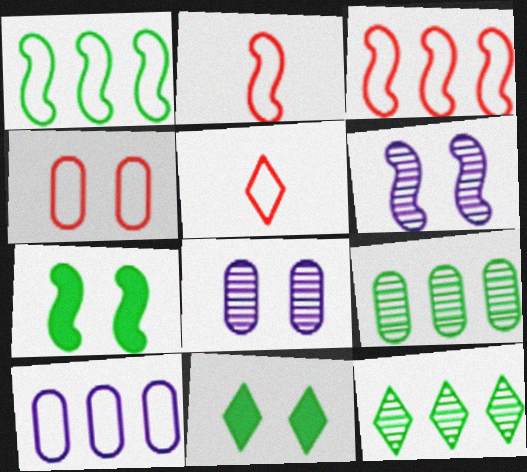[[3, 4, 5], 
[4, 6, 11]]